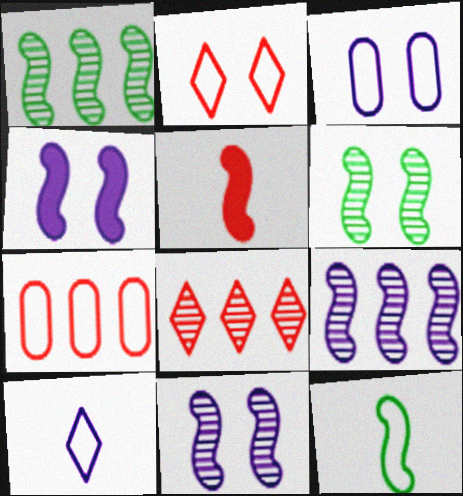[]